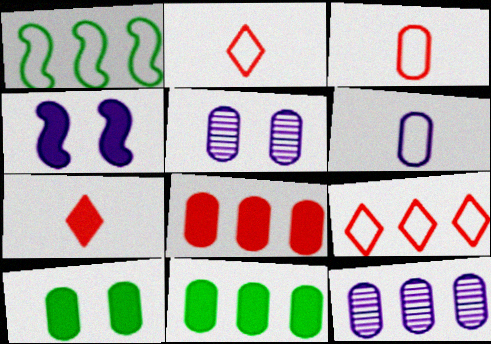[[1, 5, 7], 
[3, 5, 11], 
[3, 10, 12], 
[4, 7, 11]]